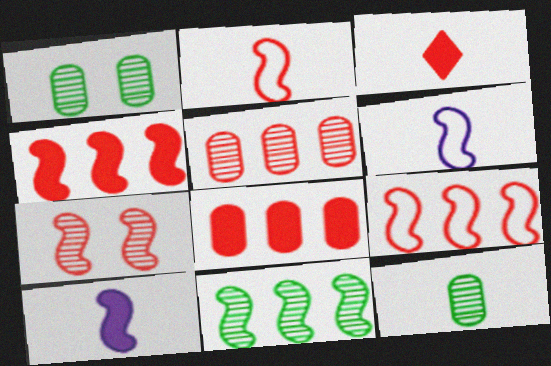[[2, 4, 7], 
[3, 6, 12]]